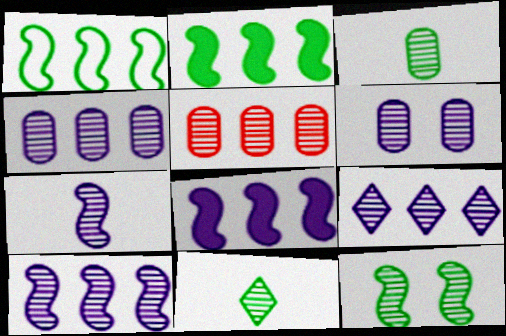[[3, 5, 6], 
[4, 9, 10], 
[6, 7, 9]]